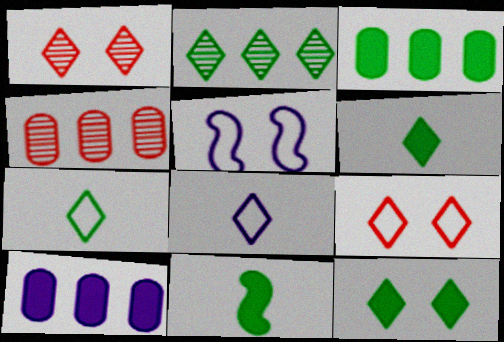[[2, 7, 12], 
[3, 11, 12], 
[4, 5, 6]]